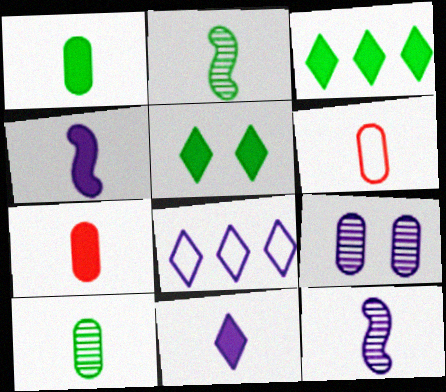[[2, 6, 11], 
[4, 8, 9]]